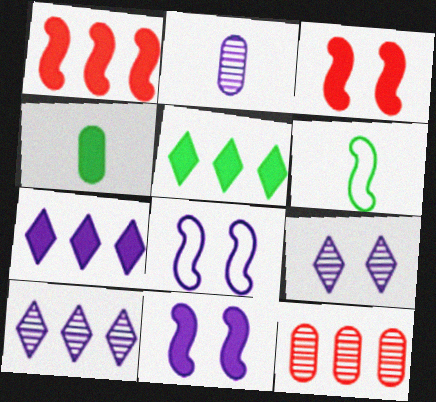[[2, 7, 8], 
[3, 4, 7]]